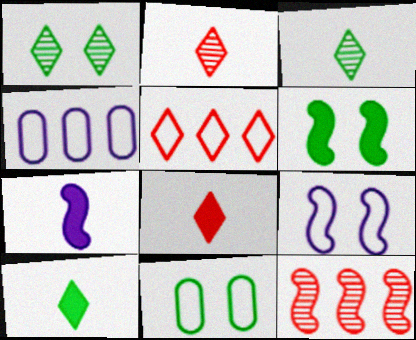[[1, 6, 11], 
[2, 4, 6]]